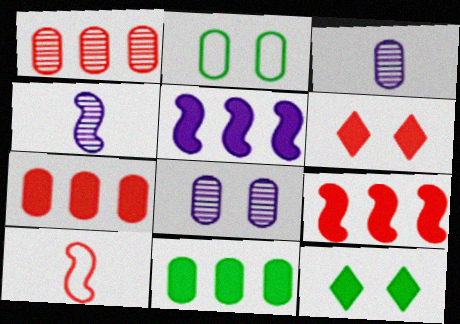[[1, 6, 10], 
[2, 3, 7]]